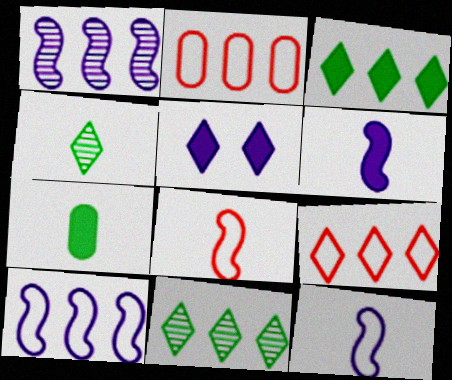[[1, 2, 3], 
[4, 5, 9]]